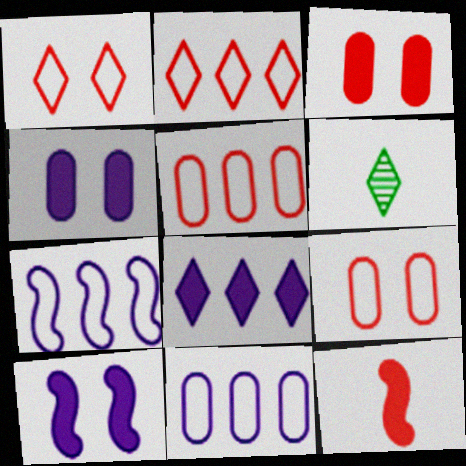[[1, 6, 8], 
[3, 6, 7], 
[5, 6, 10]]